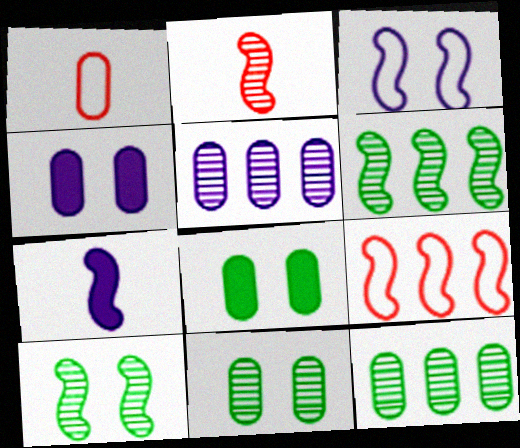[[1, 4, 12], 
[1, 5, 8], 
[7, 9, 10]]